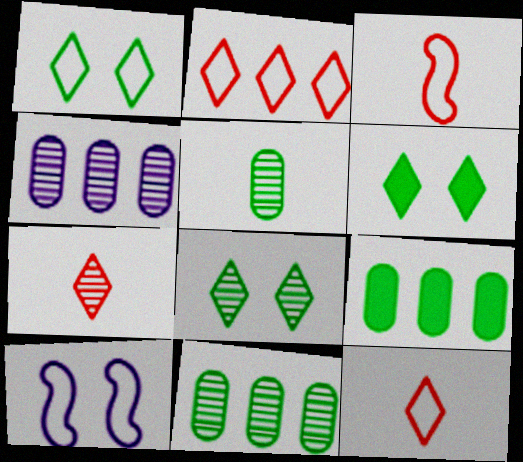[[1, 6, 8], 
[3, 4, 6], 
[7, 9, 10]]